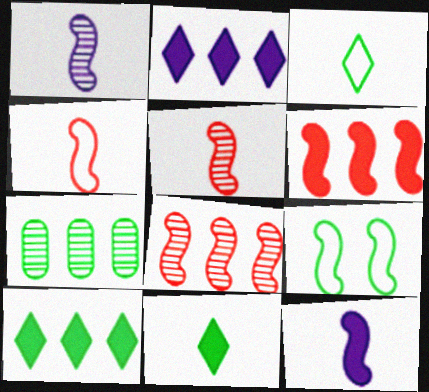[[1, 6, 9], 
[7, 9, 11], 
[8, 9, 12]]